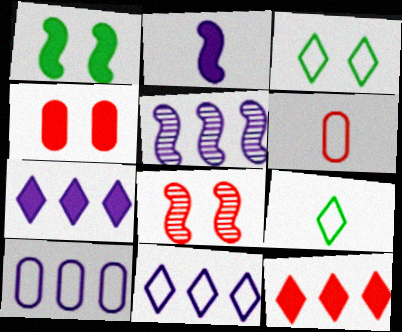[[4, 5, 9], 
[5, 7, 10], 
[6, 8, 12]]